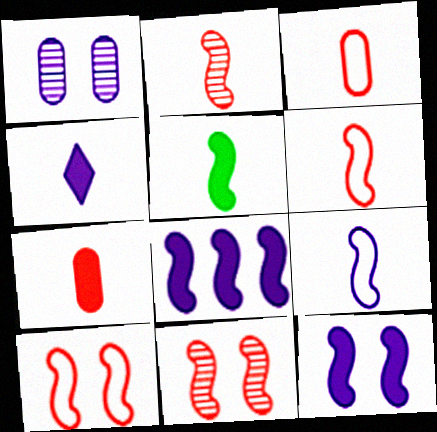[[2, 5, 9], 
[4, 5, 7]]